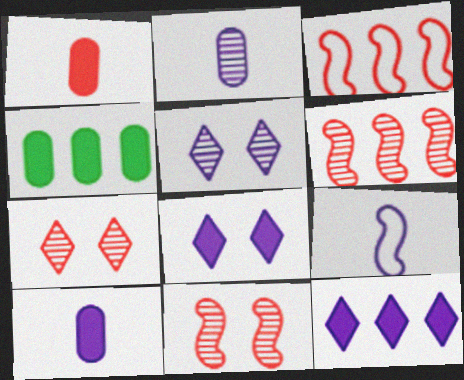[[1, 3, 7], 
[4, 7, 9]]